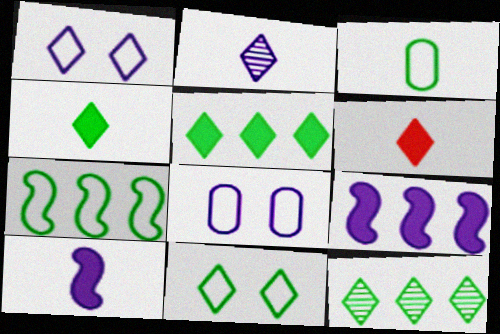[[1, 6, 12], 
[2, 8, 9], 
[3, 7, 11], 
[4, 11, 12]]